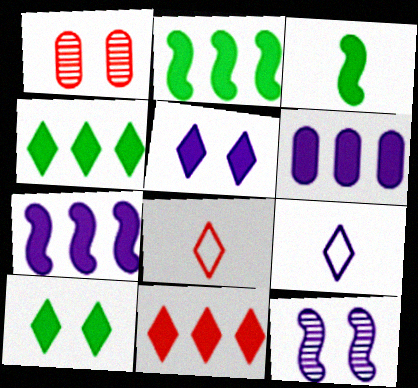[[1, 2, 9], 
[2, 6, 11], 
[6, 9, 12]]